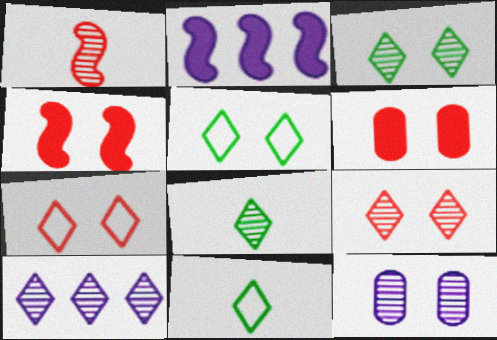[[4, 5, 12], 
[8, 9, 10]]